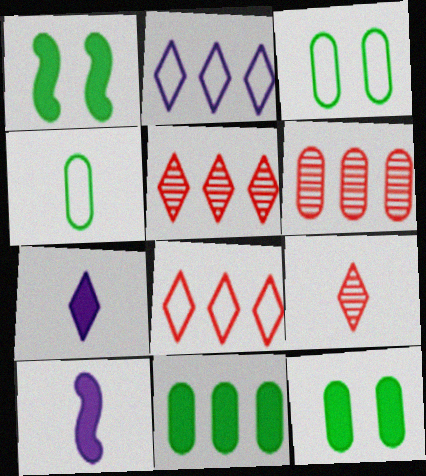[[3, 5, 10], 
[4, 9, 10]]